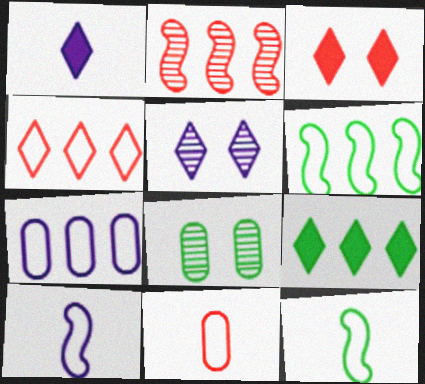[[1, 3, 9], 
[2, 3, 11], 
[2, 7, 9], 
[4, 6, 7], 
[8, 9, 12]]